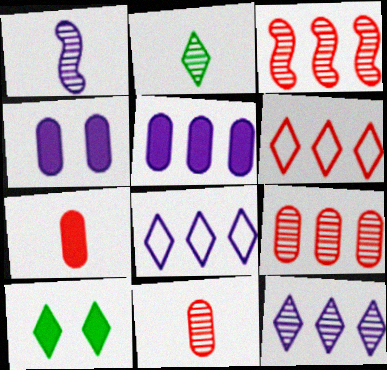[[1, 2, 11], 
[1, 4, 8]]